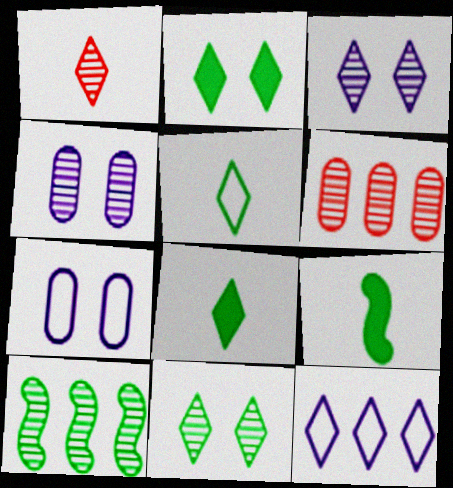[[1, 2, 12], 
[1, 4, 10]]